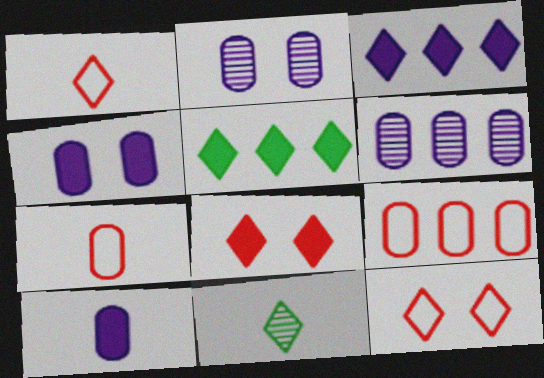[[3, 11, 12]]